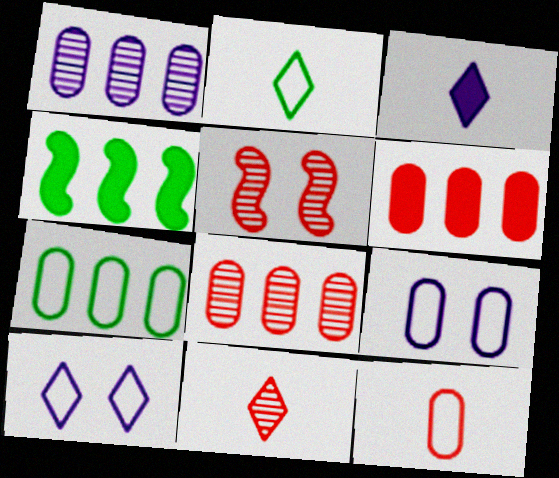[[1, 6, 7], 
[2, 3, 11], 
[3, 5, 7], 
[4, 9, 11], 
[5, 8, 11], 
[7, 9, 12]]